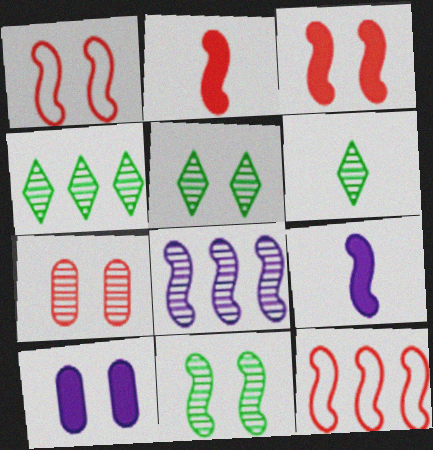[[1, 5, 10], 
[4, 5, 6], 
[6, 7, 8], 
[6, 10, 12], 
[9, 11, 12]]